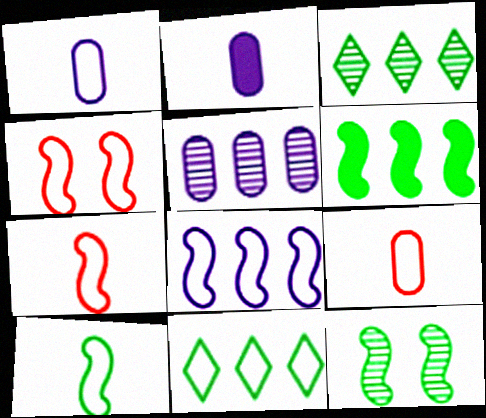[[1, 4, 11], 
[2, 3, 4], 
[4, 8, 10], 
[6, 10, 12]]